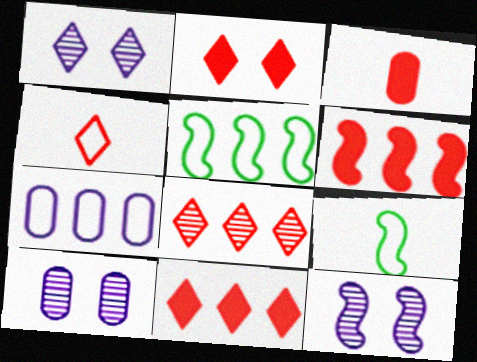[[1, 3, 5], 
[1, 10, 12], 
[2, 3, 6], 
[2, 4, 8], 
[6, 9, 12], 
[9, 10, 11]]